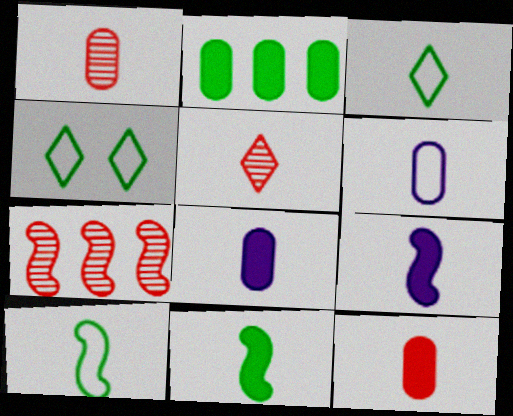[[1, 3, 9], 
[4, 7, 8], 
[5, 6, 11], 
[5, 8, 10]]